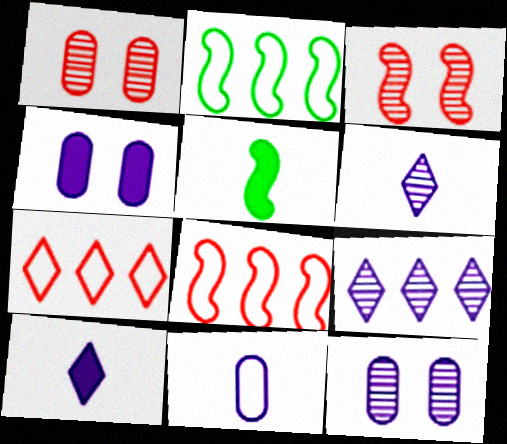[[1, 2, 10], 
[5, 7, 12]]